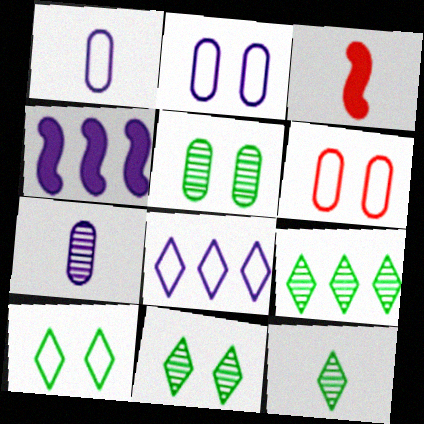[[1, 3, 12], 
[2, 3, 9], 
[3, 5, 8], 
[4, 6, 12], 
[9, 11, 12]]